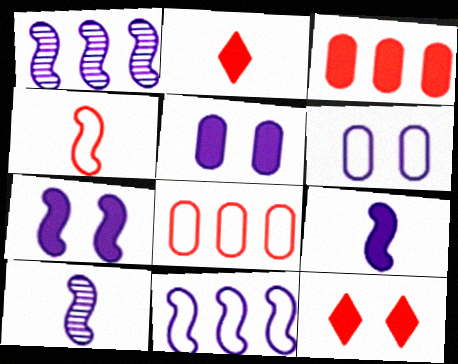[[7, 10, 11]]